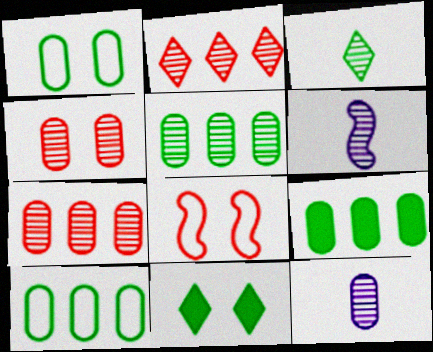[[4, 5, 12], 
[5, 9, 10]]